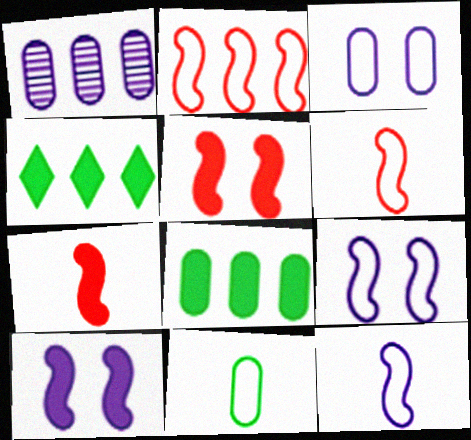[[1, 2, 4]]